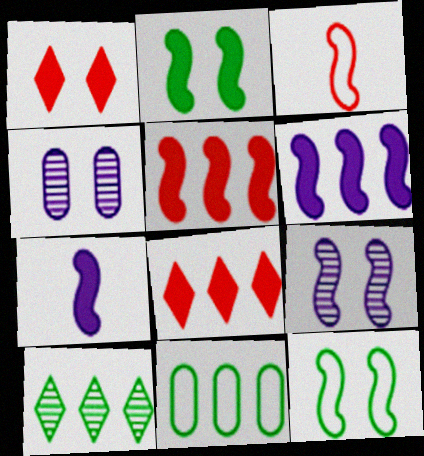[[1, 4, 12], 
[2, 5, 7]]